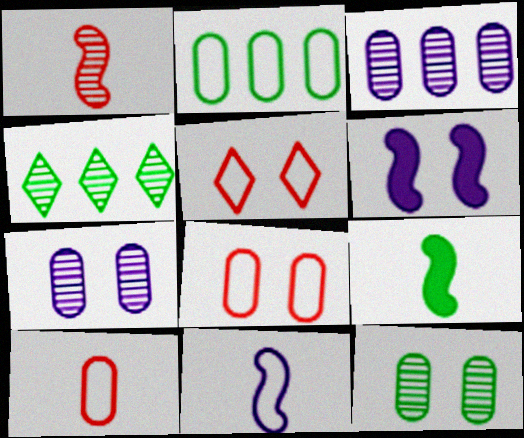[[1, 4, 7], 
[1, 9, 11], 
[2, 5, 11], 
[3, 5, 9], 
[4, 6, 10], 
[5, 6, 12]]